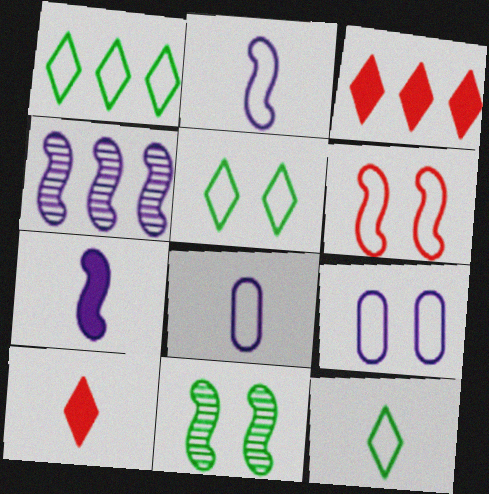[[1, 5, 12], 
[1, 6, 8], 
[3, 8, 11], 
[5, 6, 9]]